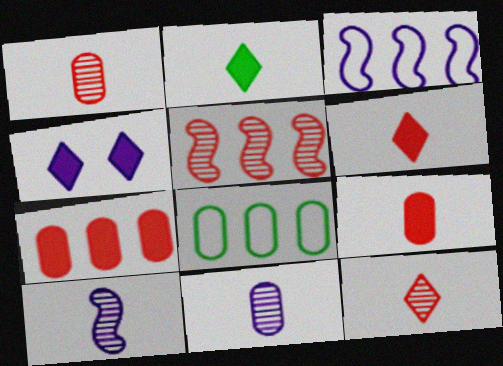[[3, 4, 11]]